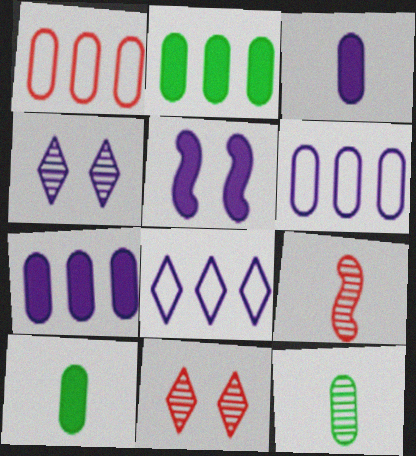[]